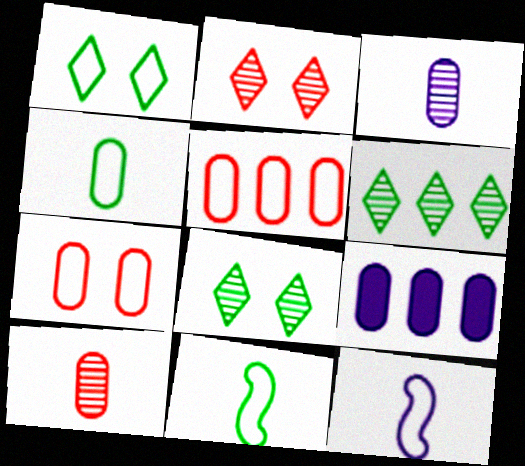[[1, 5, 12], 
[2, 9, 11]]